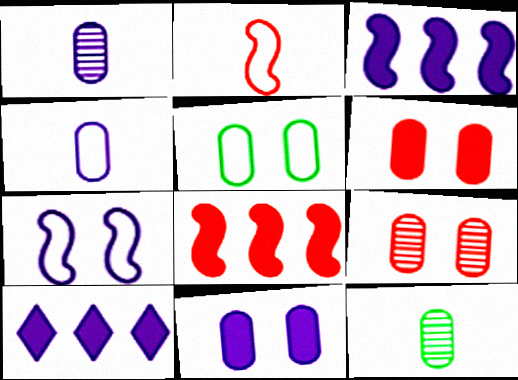[[1, 7, 10], 
[5, 9, 11]]